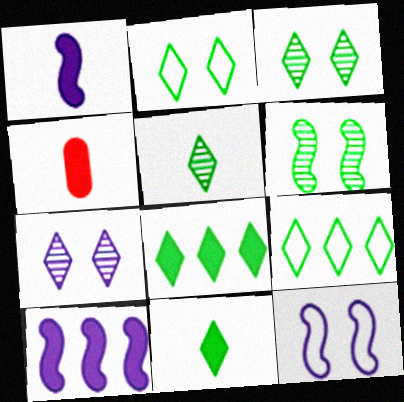[[1, 4, 11], 
[2, 5, 8], 
[3, 9, 11]]